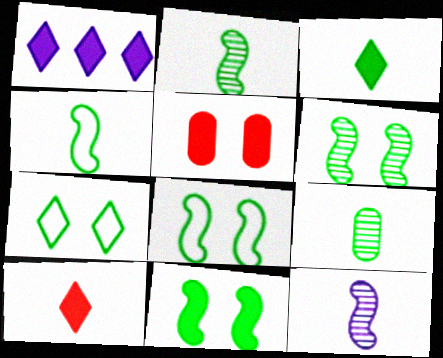[[3, 4, 9], 
[6, 8, 11]]